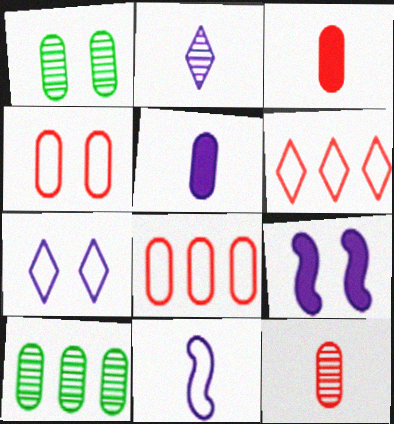[[1, 5, 8], 
[2, 5, 11], 
[4, 5, 10]]